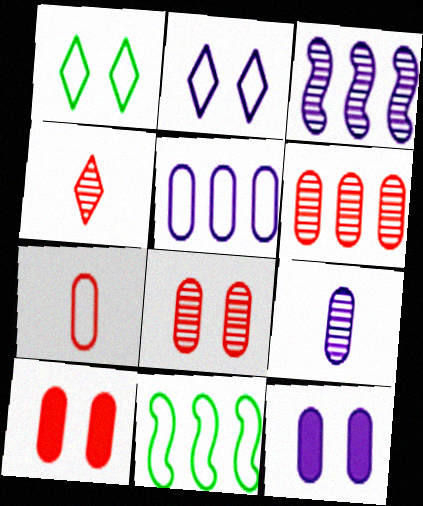[[2, 7, 11], 
[4, 11, 12], 
[5, 9, 12], 
[6, 7, 10]]